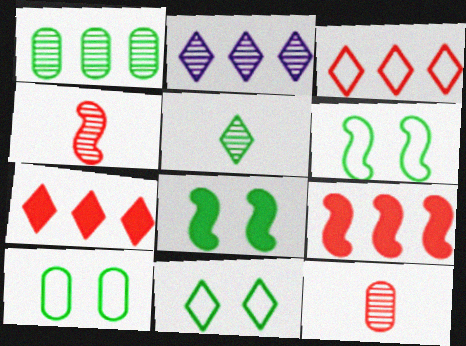[[6, 10, 11]]